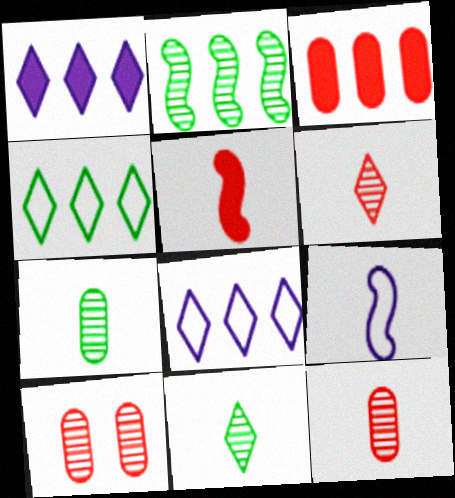[[2, 3, 8]]